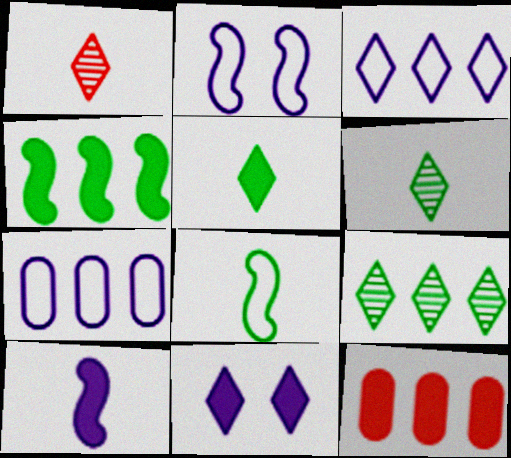[[2, 6, 12]]